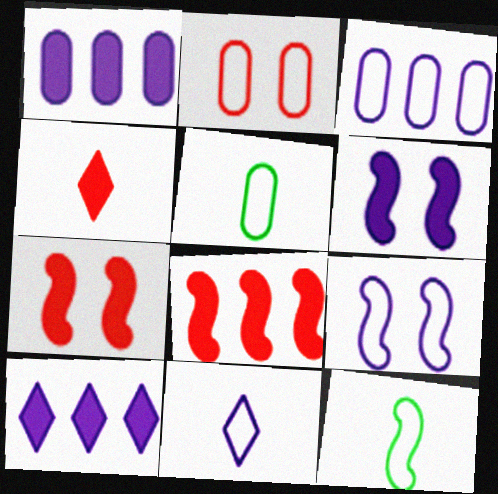[[2, 3, 5], 
[3, 9, 11]]